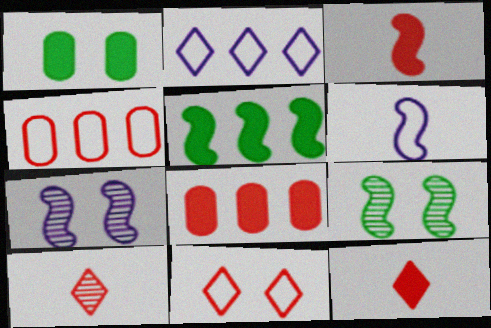[[1, 7, 11]]